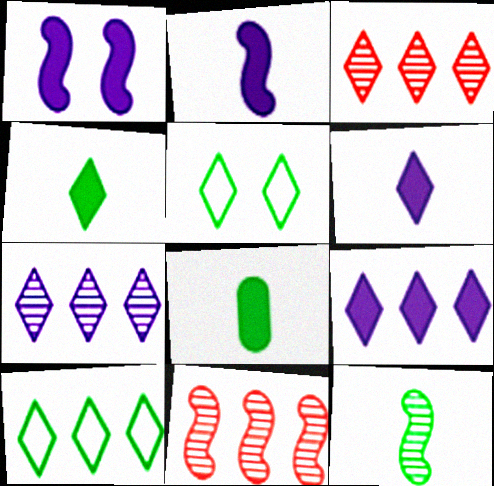[[3, 5, 6], 
[3, 9, 10]]